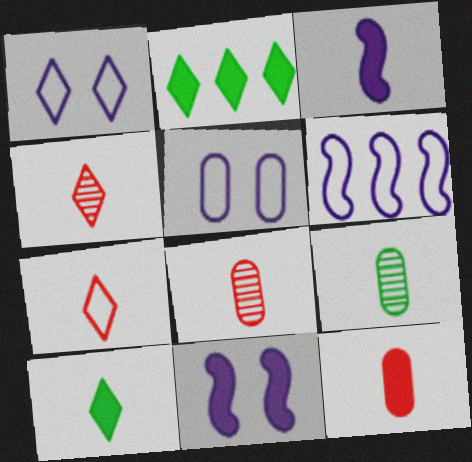[[1, 2, 4], 
[2, 11, 12], 
[3, 7, 9], 
[3, 10, 12]]